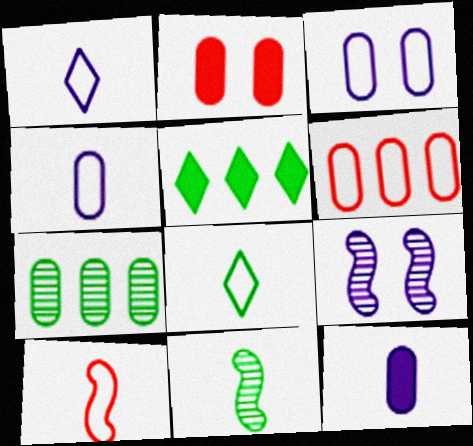[[2, 4, 7], 
[4, 8, 10]]